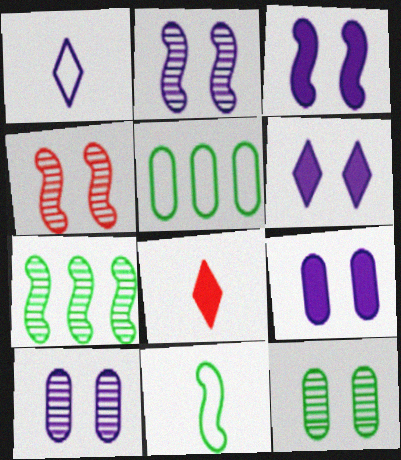[[2, 5, 8], 
[3, 6, 9]]